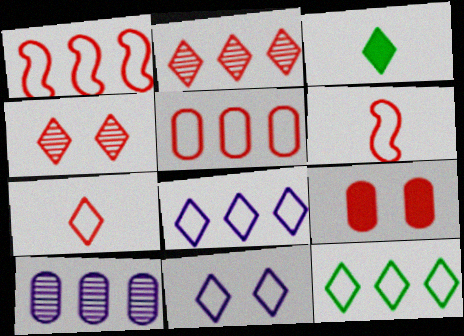[[2, 3, 11], 
[2, 6, 9], 
[3, 4, 8], 
[7, 11, 12]]